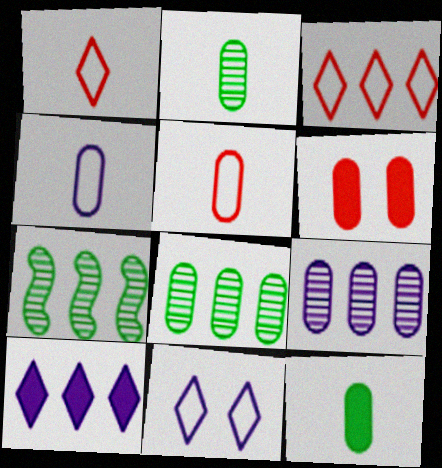[[4, 6, 8]]